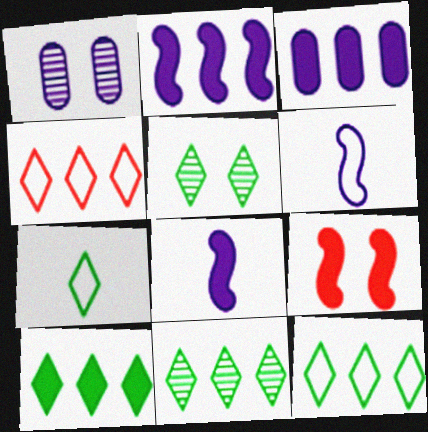[[5, 7, 10], 
[10, 11, 12]]